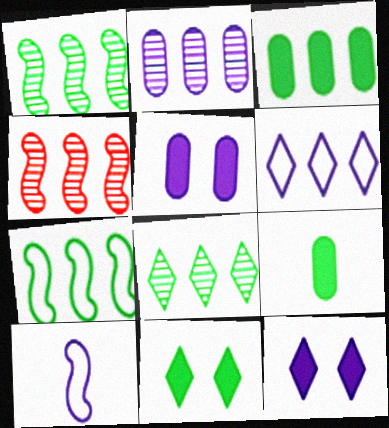[[2, 4, 8], 
[2, 10, 12], 
[3, 4, 6], 
[3, 7, 8]]